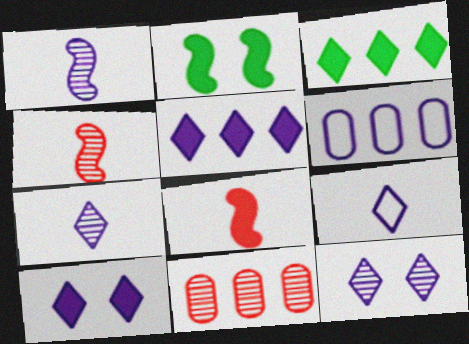[[1, 6, 10], 
[2, 9, 11], 
[5, 9, 12]]